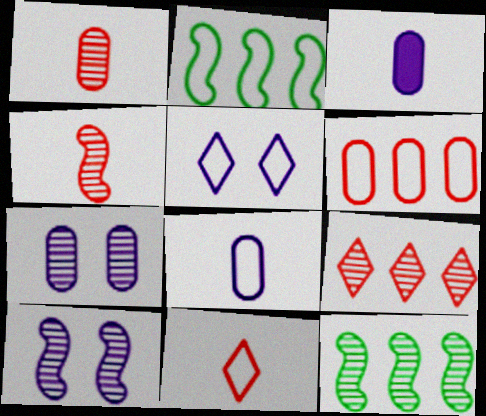[[4, 10, 12]]